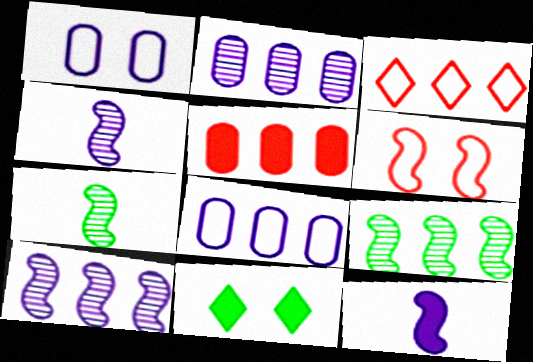[[5, 11, 12], 
[6, 9, 12]]